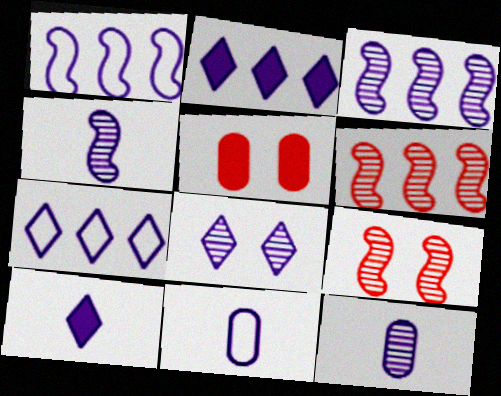[[3, 8, 12], 
[4, 10, 11], 
[7, 8, 10]]